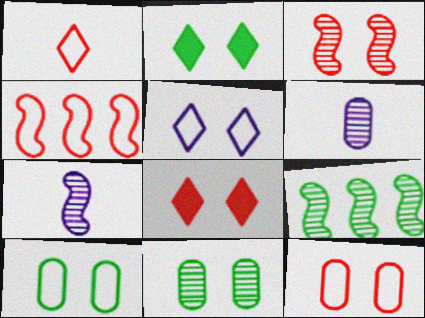[[1, 4, 12], 
[2, 4, 6], 
[3, 7, 9], 
[3, 8, 12]]